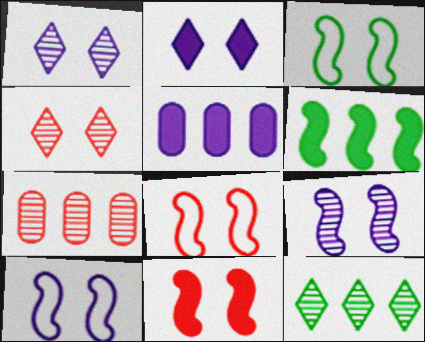[[3, 8, 10], 
[3, 9, 11]]